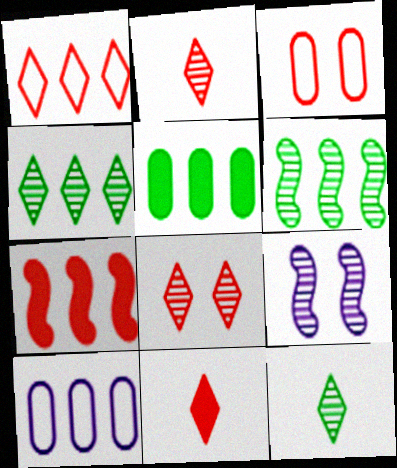[[1, 8, 11], 
[2, 3, 7], 
[4, 7, 10]]